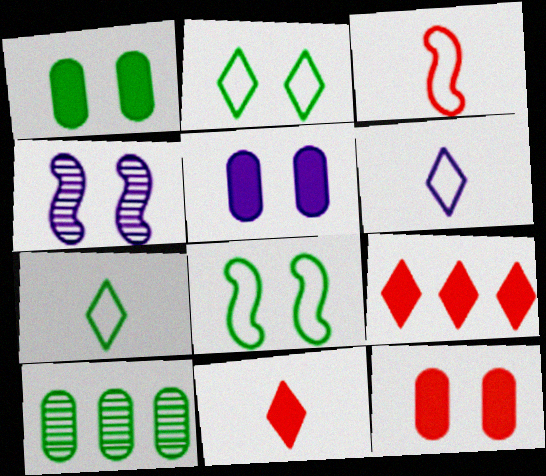[[1, 5, 12], 
[2, 4, 12]]